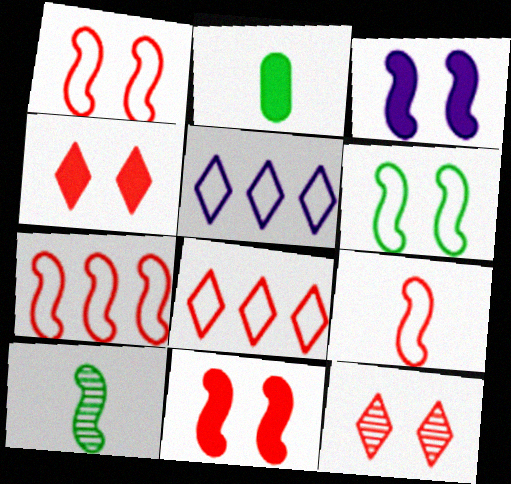[[1, 7, 9], 
[3, 7, 10]]